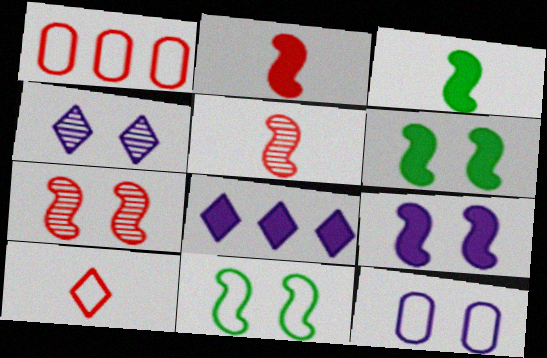[[1, 3, 4], 
[4, 9, 12], 
[7, 9, 11]]